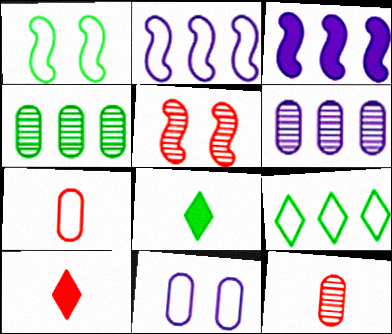[[1, 4, 8], 
[1, 6, 10]]